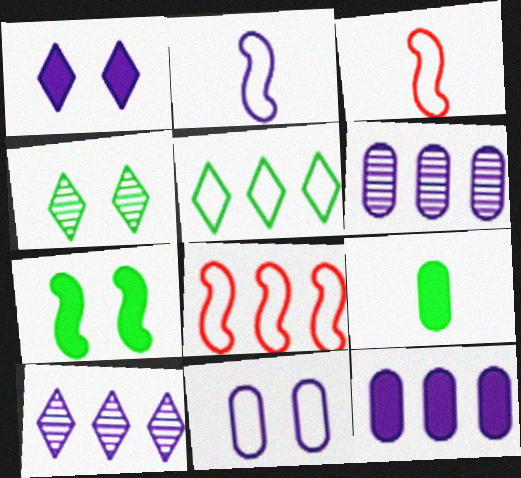[[1, 2, 6], 
[3, 4, 12], 
[3, 5, 11]]